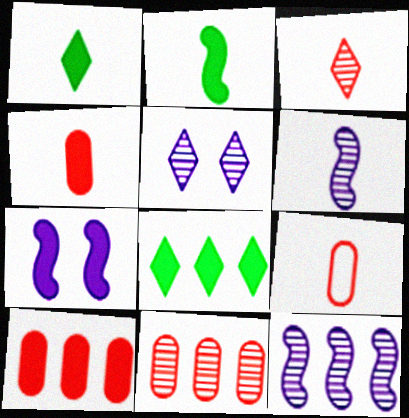[[1, 6, 9], 
[1, 7, 10], 
[4, 7, 8]]